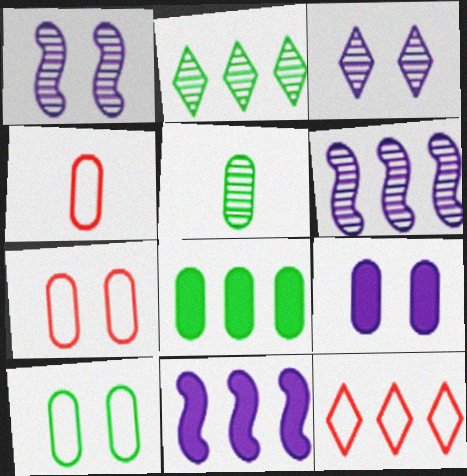[[5, 8, 10], 
[6, 8, 12]]